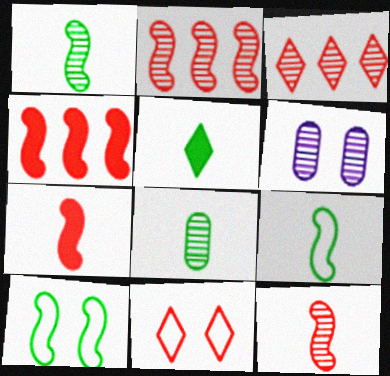[[1, 3, 6], 
[5, 8, 9]]